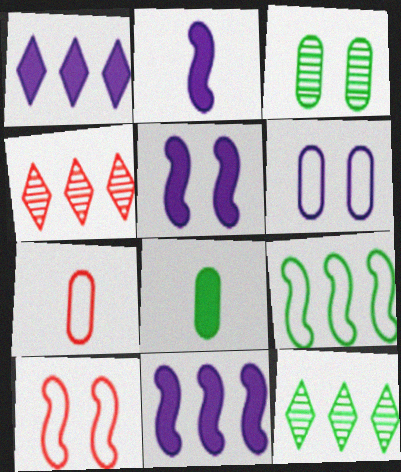[[2, 5, 11], 
[5, 7, 12]]